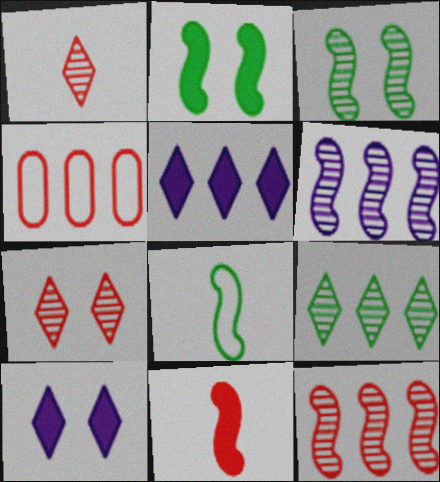[[4, 7, 11]]